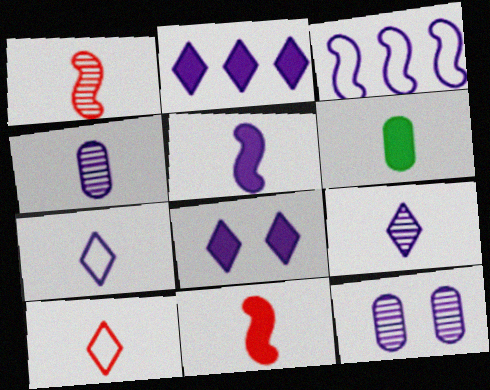[[1, 6, 7], 
[3, 4, 8], 
[4, 5, 7]]